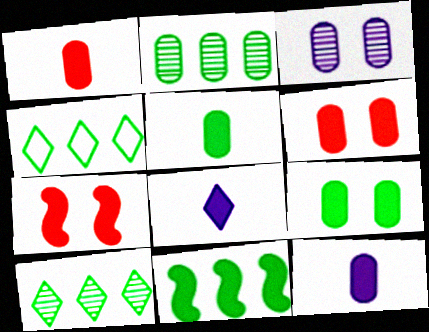[[1, 5, 12], 
[2, 4, 11], 
[6, 8, 11]]